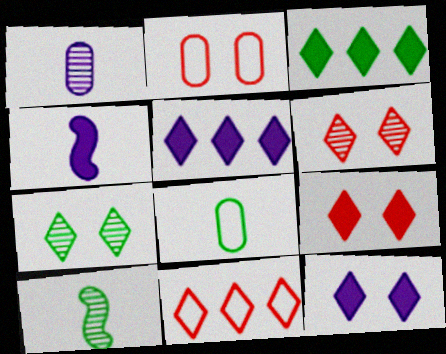[[2, 5, 10]]